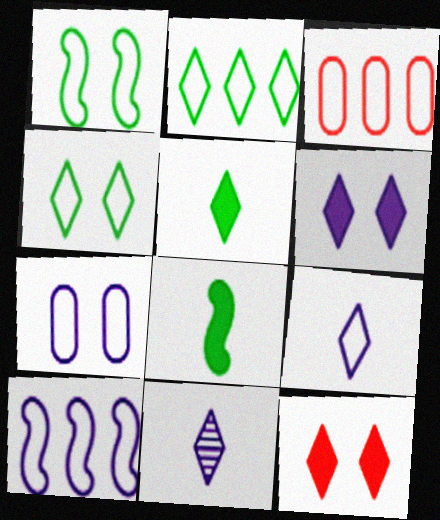[[1, 3, 9], 
[2, 3, 10], 
[2, 11, 12], 
[7, 9, 10]]